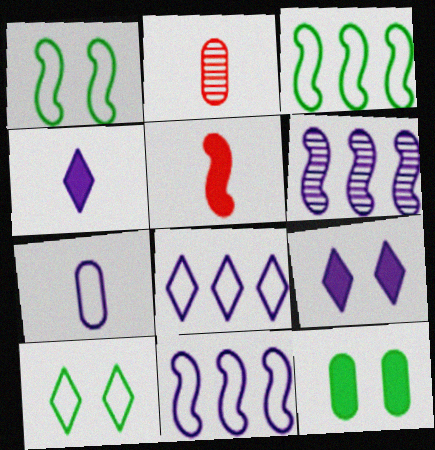[[1, 5, 6], 
[2, 3, 9], 
[6, 7, 9]]